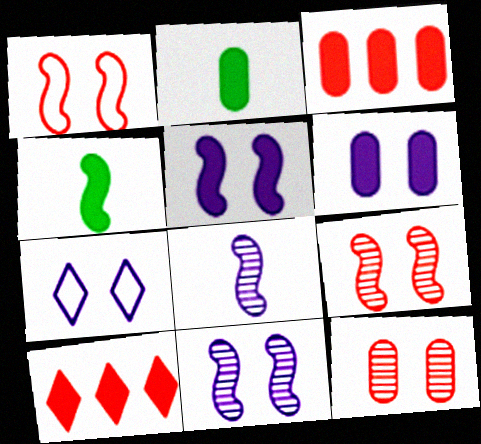[[2, 3, 6], 
[2, 5, 10], 
[4, 6, 10], 
[6, 7, 11]]